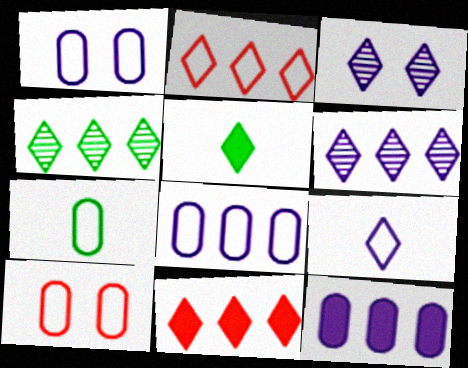[[2, 3, 5], 
[7, 8, 10]]